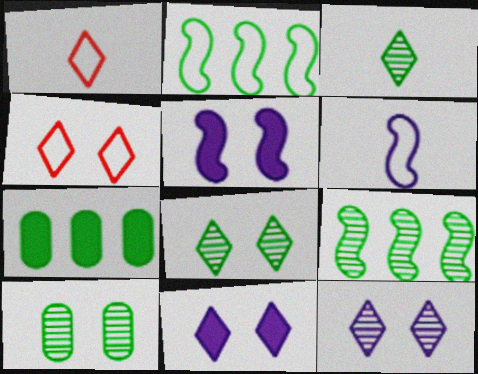[[3, 9, 10], 
[4, 5, 10], 
[4, 8, 11]]